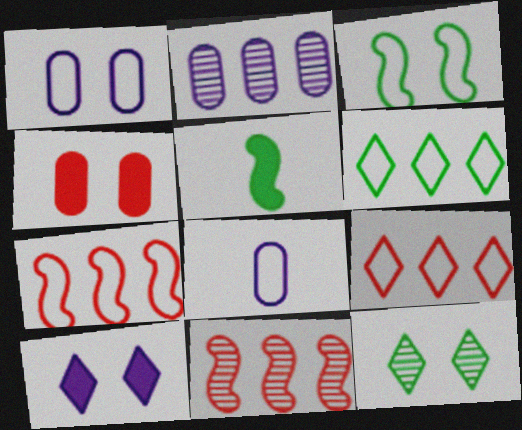[[3, 8, 9]]